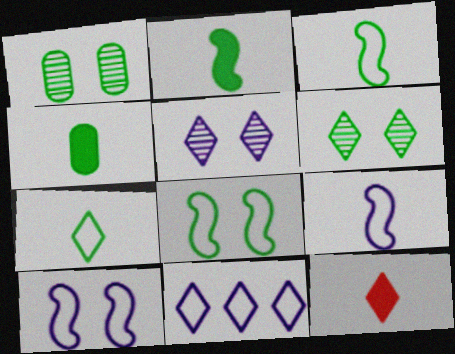[[6, 11, 12]]